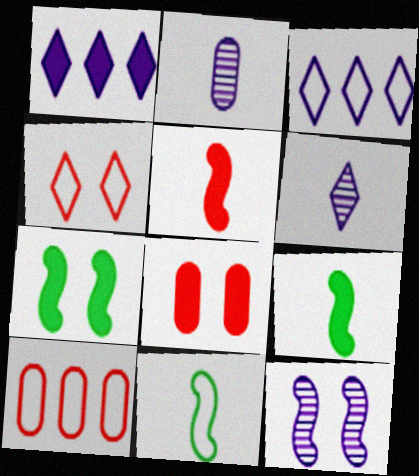[[1, 8, 9], 
[6, 7, 10]]